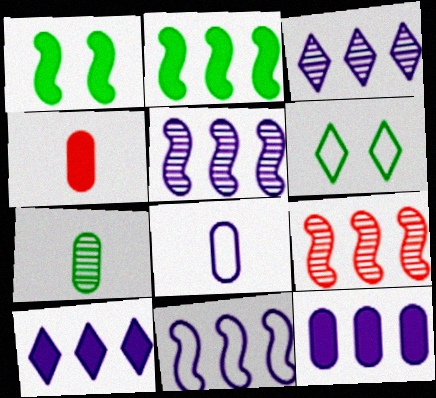[[1, 4, 10], 
[2, 6, 7], 
[2, 9, 11], 
[3, 11, 12], 
[4, 5, 6], 
[4, 7, 8]]